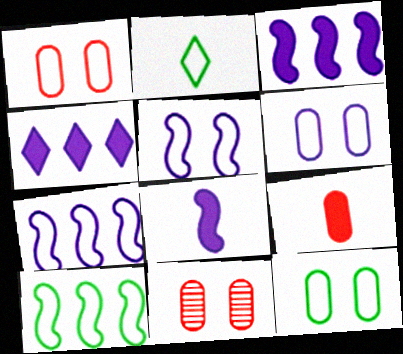[[1, 2, 7], 
[1, 6, 12], 
[2, 3, 11], 
[2, 10, 12]]